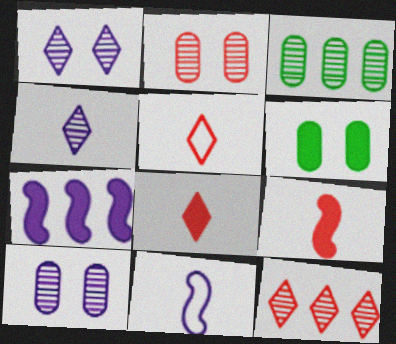[[6, 7, 8], 
[6, 11, 12]]